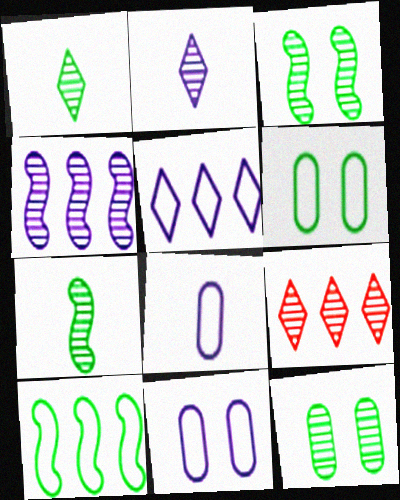[]